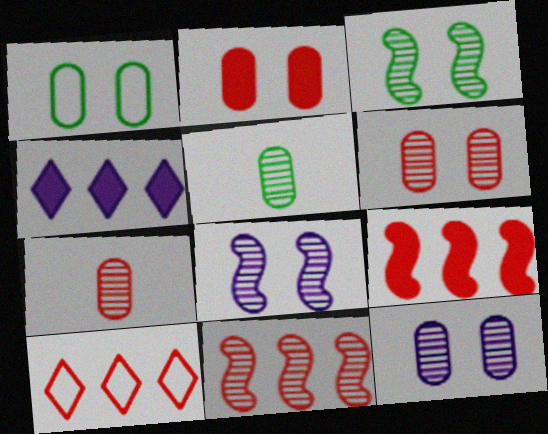[[1, 2, 12]]